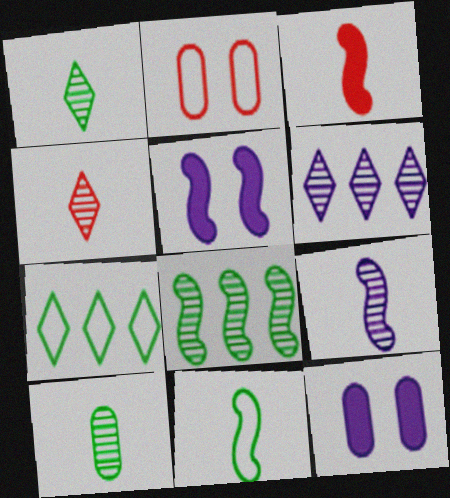[[3, 9, 11], 
[4, 9, 10]]